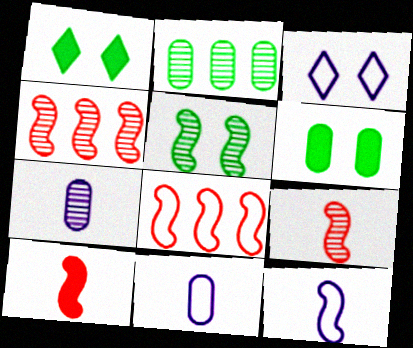[[1, 4, 11], 
[1, 7, 8], 
[2, 3, 10]]